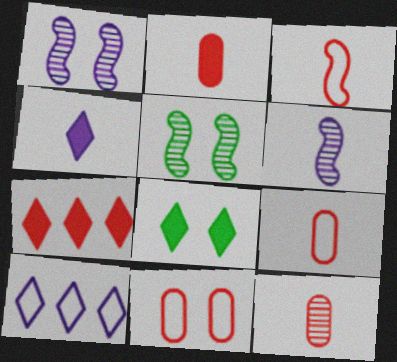[[1, 8, 11], 
[2, 5, 10], 
[2, 9, 12], 
[4, 7, 8]]